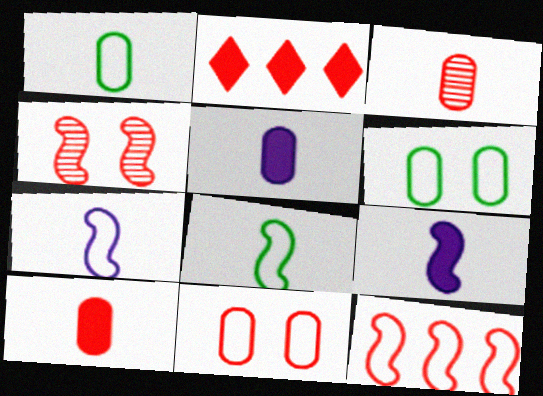[[1, 3, 5]]